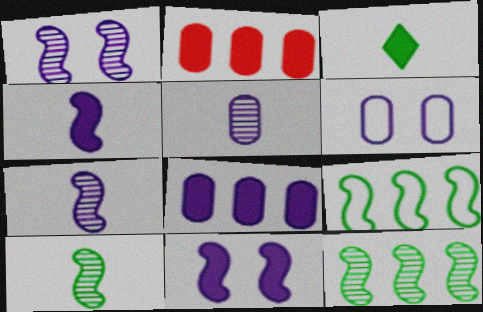[[2, 3, 11], 
[5, 6, 8]]